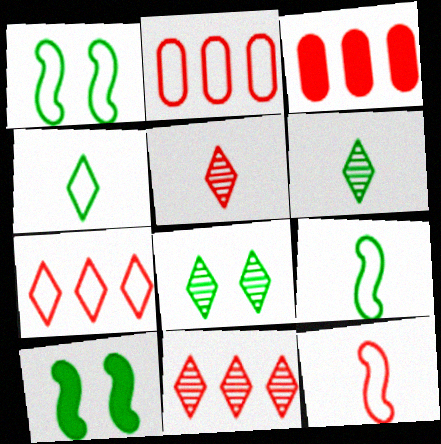[]